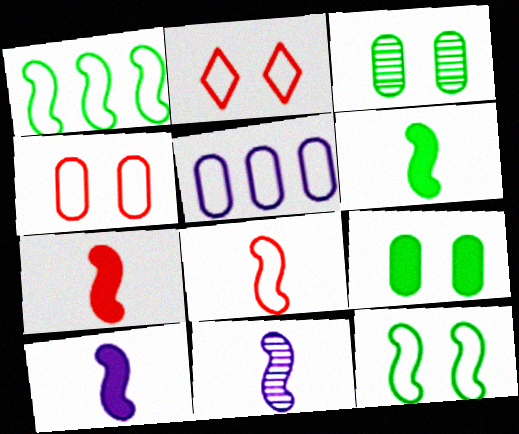[[6, 7, 10], 
[6, 8, 11]]